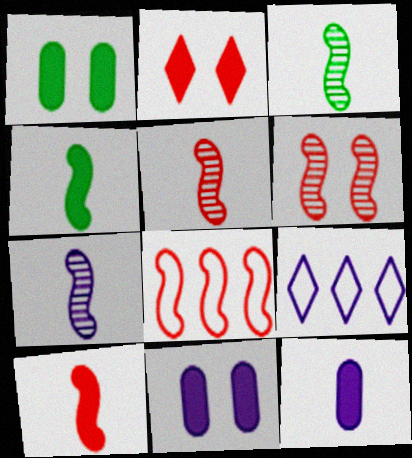[[1, 5, 9], 
[3, 5, 7], 
[6, 8, 10], 
[7, 9, 11]]